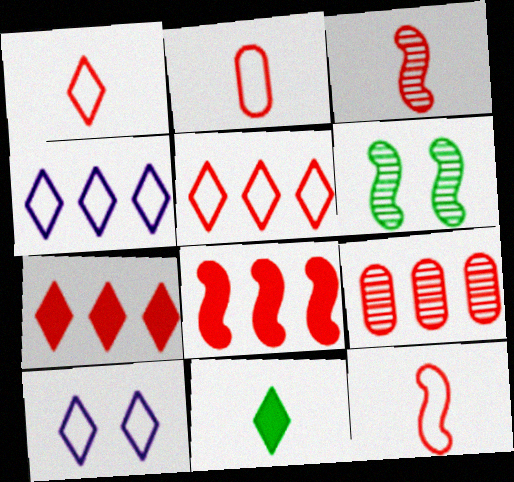[[1, 2, 12], 
[5, 8, 9]]